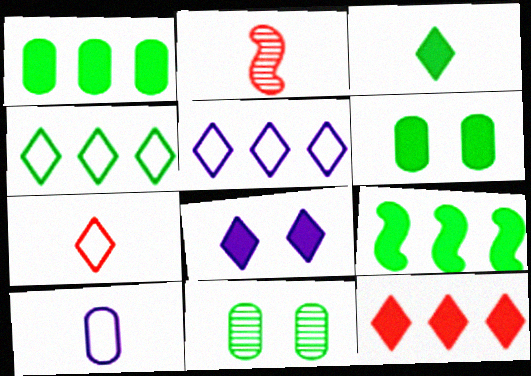[[2, 3, 10], 
[2, 5, 6], 
[3, 6, 9], 
[3, 8, 12]]